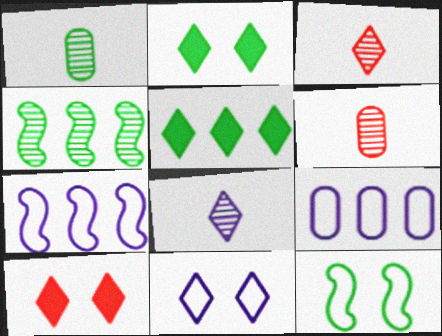[[1, 5, 12], 
[1, 7, 10], 
[2, 6, 7], 
[3, 5, 11]]